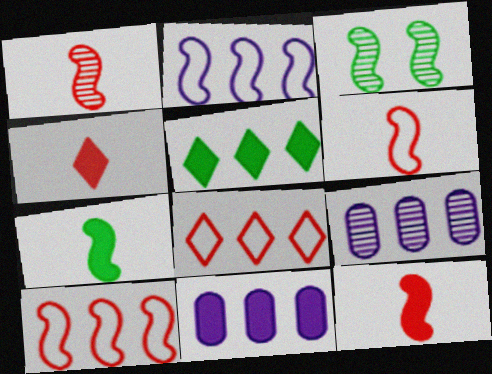[[1, 6, 12], 
[2, 3, 12], 
[5, 9, 10]]